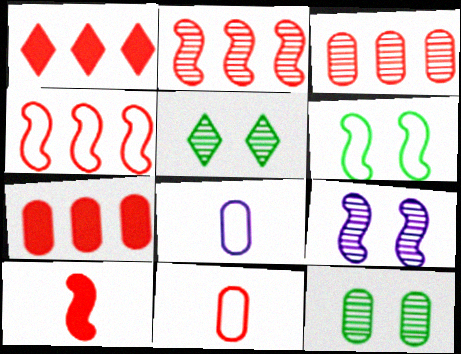[[1, 3, 4], 
[7, 8, 12]]